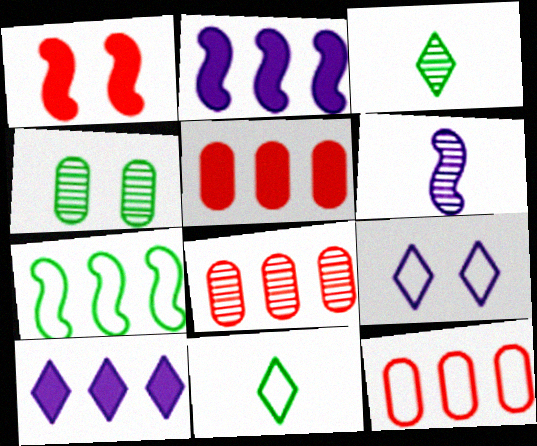[[1, 4, 9], 
[1, 6, 7], 
[5, 8, 12], 
[7, 8, 10]]